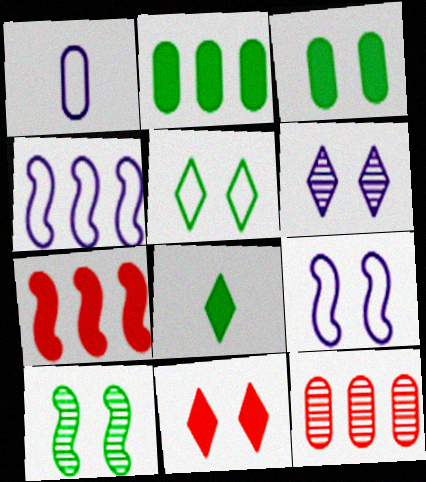[[1, 3, 12], 
[3, 5, 10], 
[5, 6, 11], 
[8, 9, 12]]